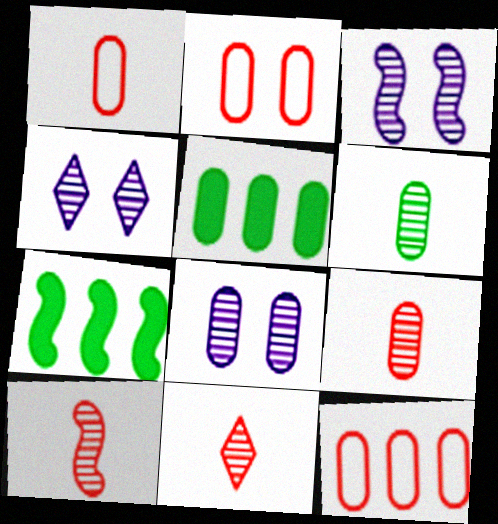[[1, 2, 12], 
[1, 4, 7], 
[1, 5, 8], 
[3, 4, 8], 
[9, 10, 11]]